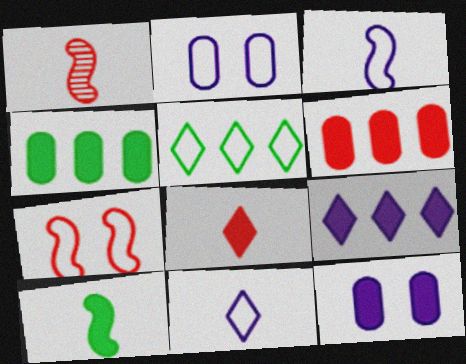[[1, 3, 10], 
[1, 5, 12]]